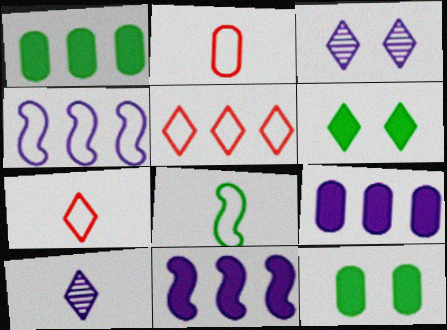[[5, 6, 10]]